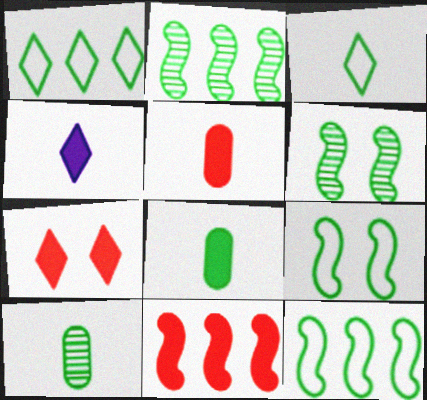[[1, 6, 8], 
[5, 7, 11]]